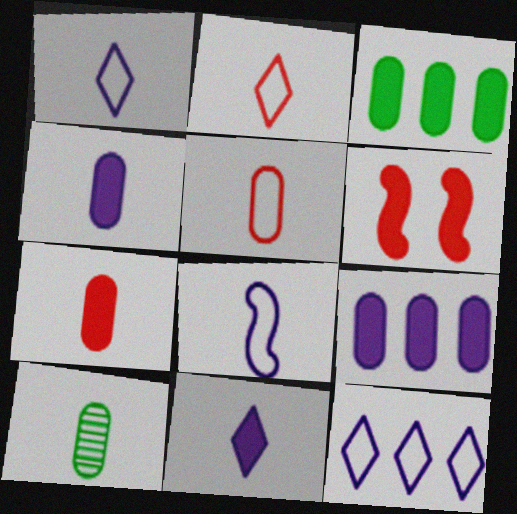[[3, 6, 11], 
[4, 5, 10], 
[6, 10, 12]]